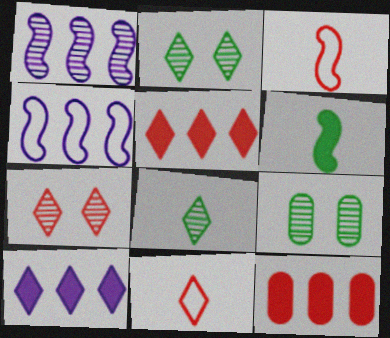[[2, 10, 11], 
[3, 7, 12], 
[3, 9, 10], 
[5, 7, 11]]